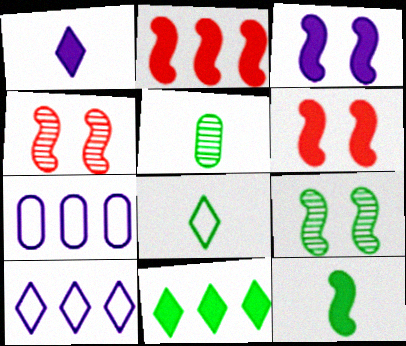[[2, 3, 12], 
[5, 6, 10], 
[5, 8, 12]]